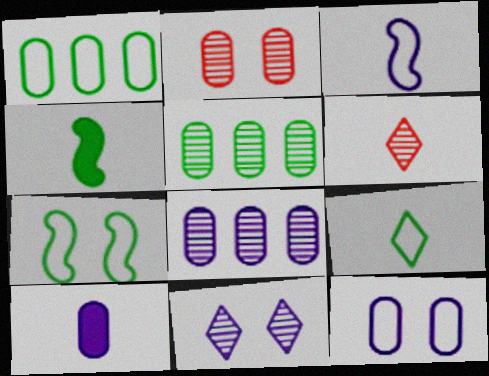[[1, 2, 10], 
[1, 7, 9], 
[8, 10, 12]]